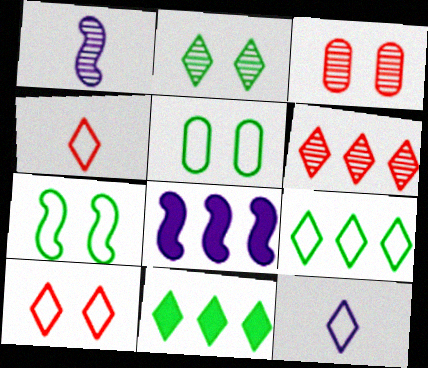[[9, 10, 12]]